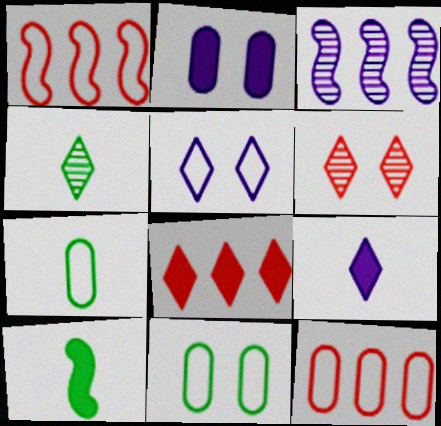[[1, 2, 4], 
[1, 5, 7], 
[2, 8, 10], 
[4, 5, 8], 
[4, 7, 10]]